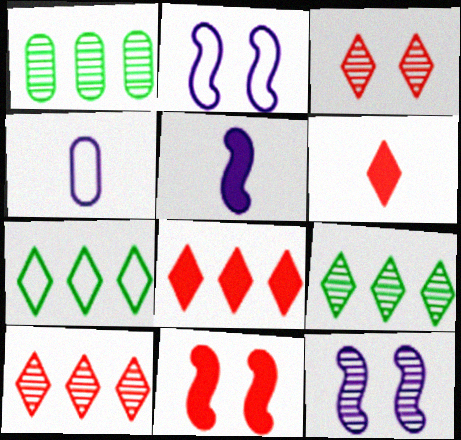[[1, 2, 6], 
[4, 9, 11]]